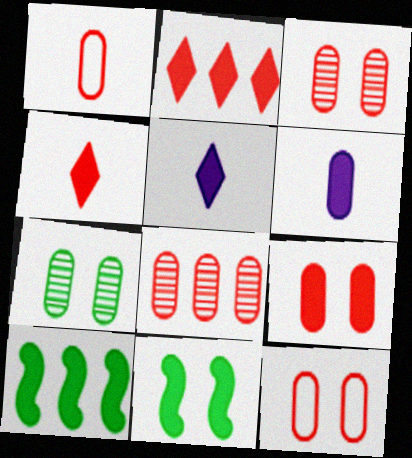[[1, 8, 9], 
[2, 6, 11], 
[3, 9, 12], 
[5, 9, 10]]